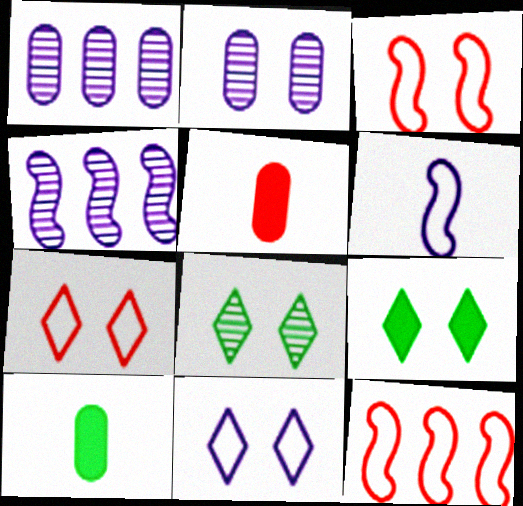[[2, 3, 9], 
[4, 7, 10]]